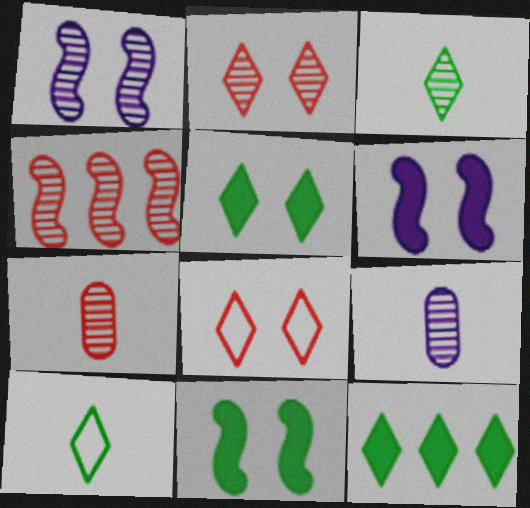[[2, 4, 7]]